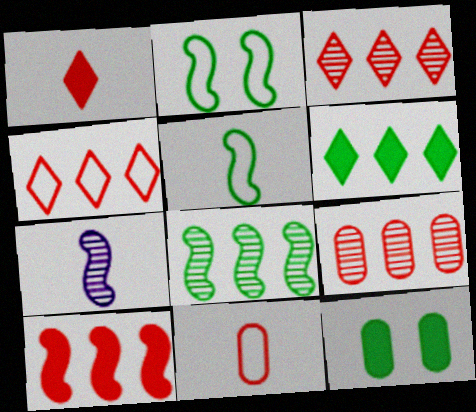[[2, 7, 10], 
[4, 7, 12], 
[4, 9, 10]]